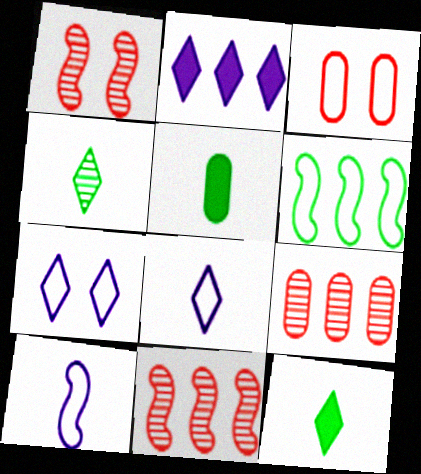[[2, 6, 9], 
[3, 6, 8], 
[5, 7, 11]]